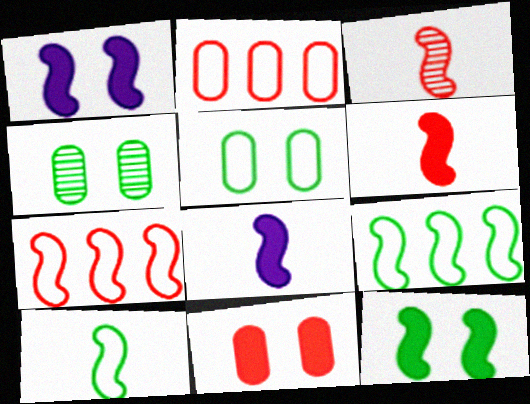[[1, 3, 9], 
[3, 8, 10]]